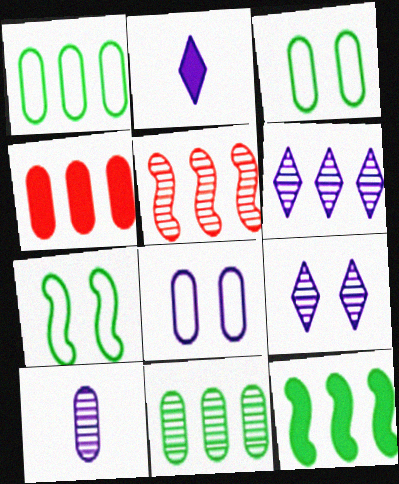[[2, 3, 5], 
[3, 4, 10], 
[5, 6, 11]]